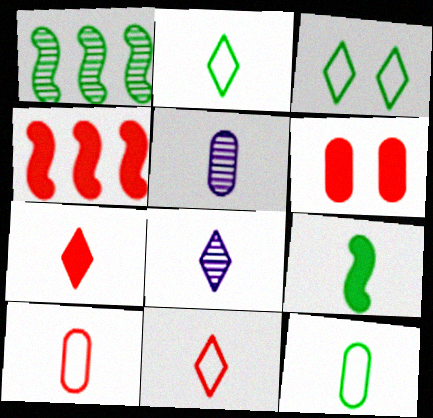[[2, 7, 8], 
[3, 4, 5], 
[4, 6, 7], 
[5, 9, 11], 
[8, 9, 10]]